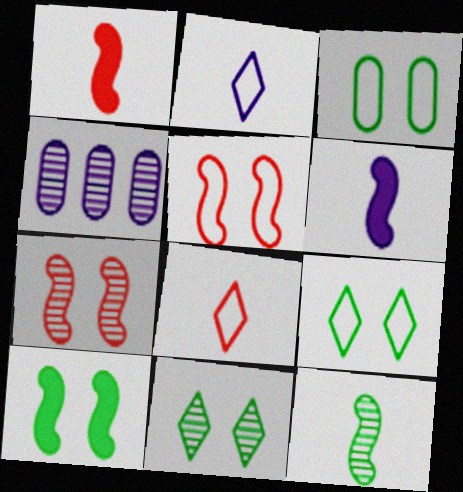[[1, 4, 9], 
[3, 10, 11], 
[4, 8, 10]]